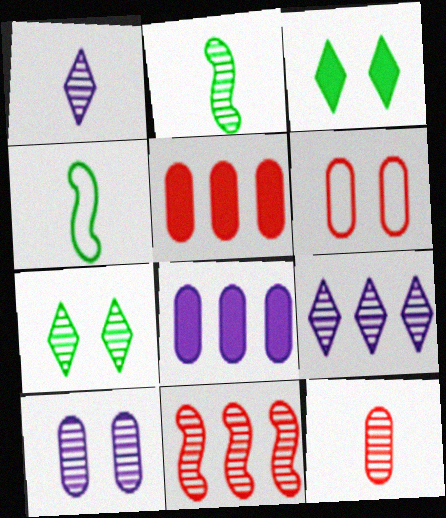[[1, 2, 12], 
[5, 6, 12]]